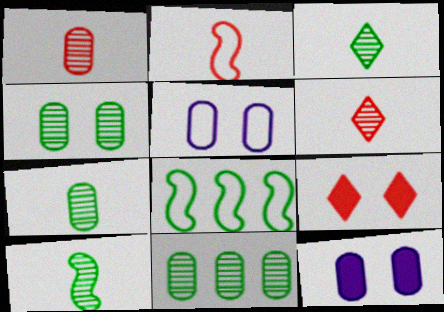[[3, 7, 10], 
[4, 7, 11], 
[6, 8, 12]]